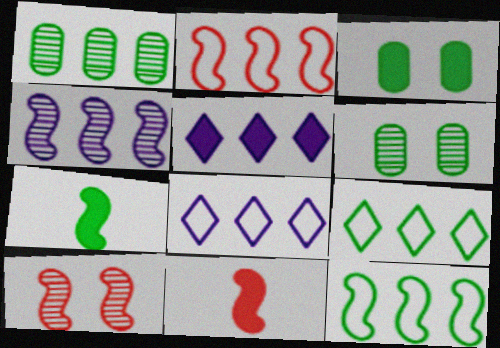[[1, 2, 5], 
[2, 10, 11], 
[3, 5, 11], 
[6, 7, 9], 
[6, 8, 11]]